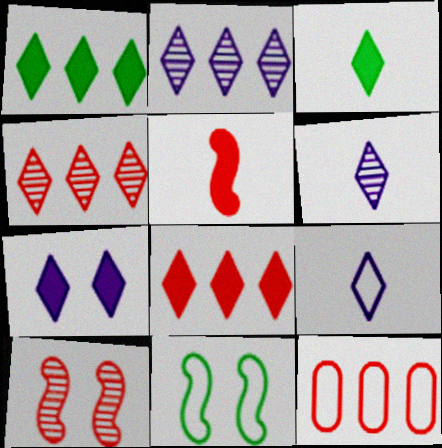[[2, 7, 9], 
[3, 7, 8], 
[9, 11, 12]]